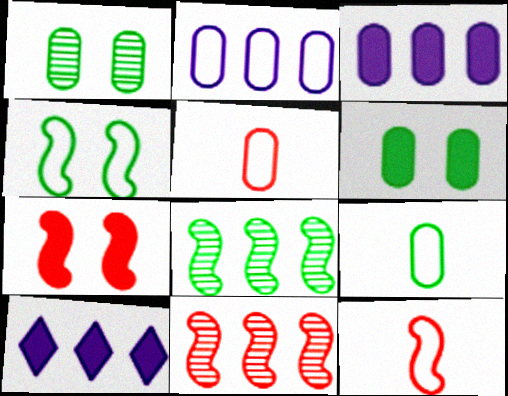[[1, 3, 5], 
[1, 10, 12], 
[7, 11, 12]]